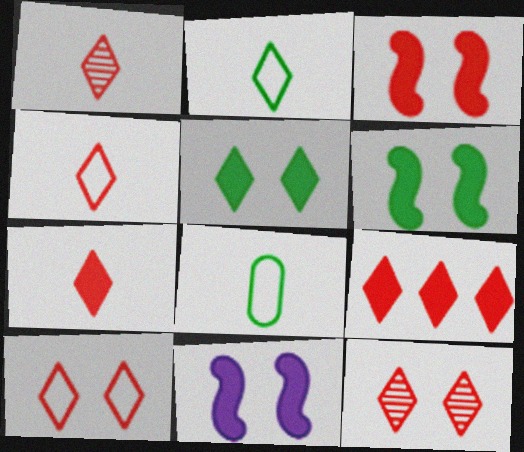[[1, 4, 7], 
[1, 9, 10], 
[3, 6, 11], 
[4, 9, 12]]